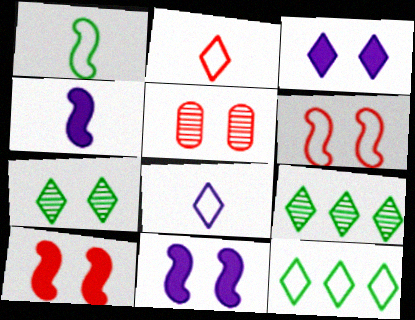[[2, 3, 9], 
[4, 5, 12]]